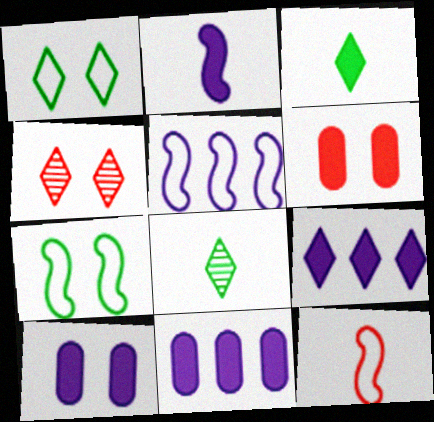[[2, 9, 10], 
[4, 7, 10], 
[5, 6, 8], 
[5, 7, 12]]